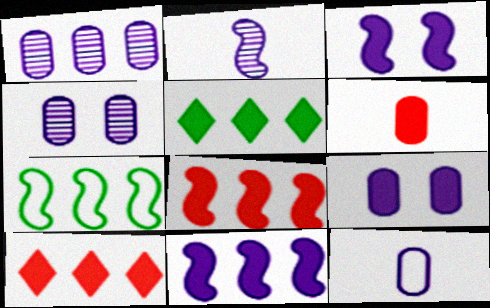[[1, 7, 10], 
[1, 9, 12], 
[3, 5, 6]]